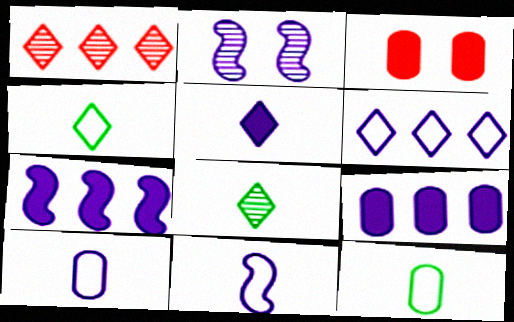[[2, 7, 11]]